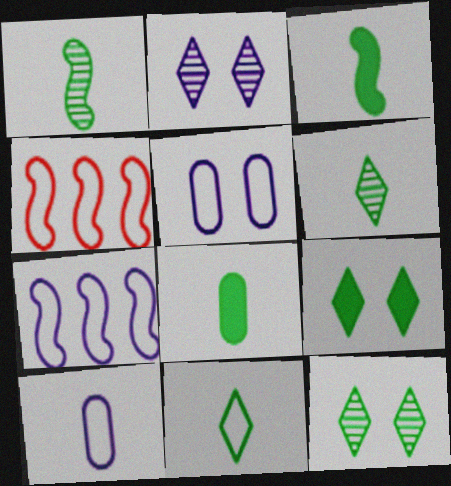[[1, 8, 11], 
[2, 4, 8], 
[4, 5, 11]]